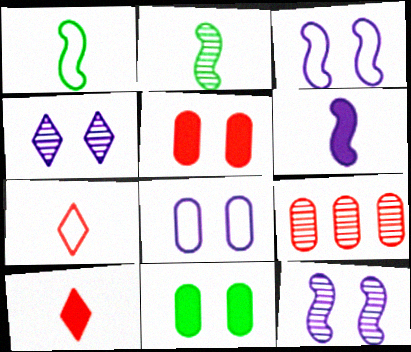[[2, 4, 9]]